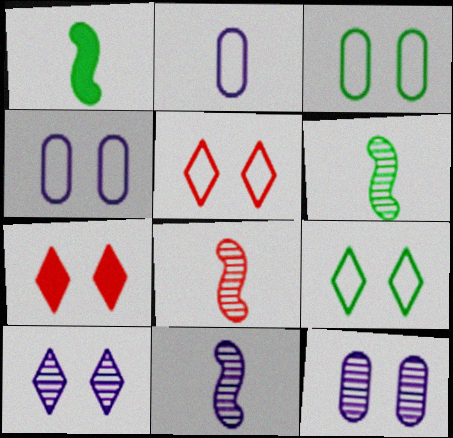[[6, 8, 11], 
[7, 9, 10]]